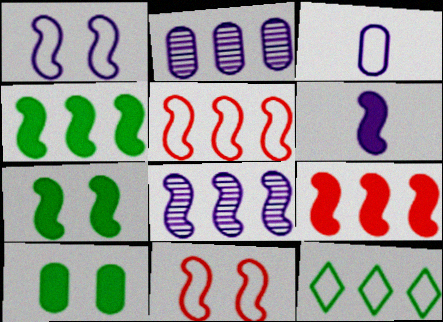[[1, 6, 8], 
[2, 9, 12], 
[3, 11, 12], 
[4, 5, 8], 
[6, 7, 9]]